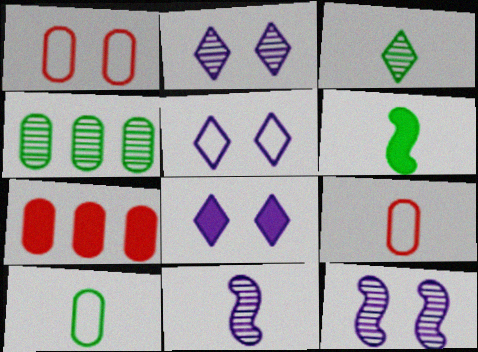[[2, 5, 8], 
[3, 6, 10], 
[6, 7, 8]]